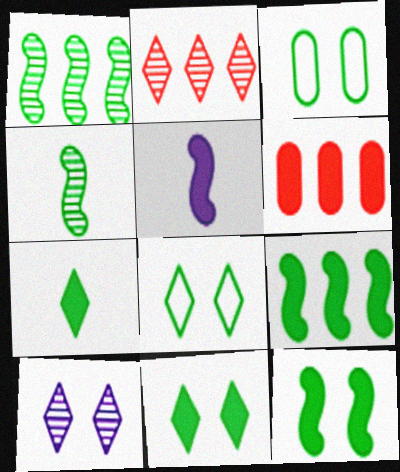[[1, 3, 7], 
[2, 3, 5], 
[5, 6, 11]]